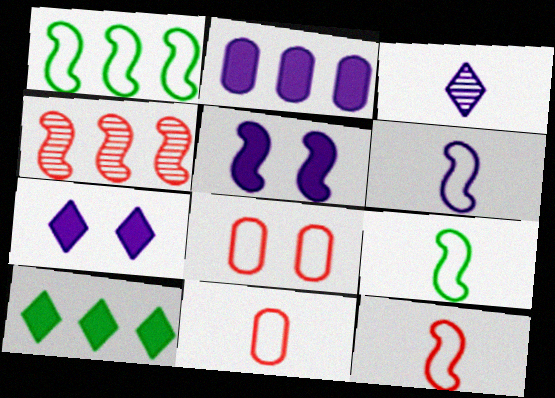[[4, 5, 9], 
[6, 9, 12]]